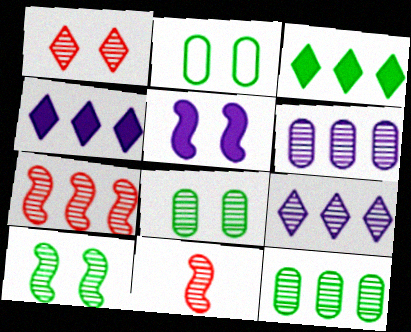[[1, 2, 5], 
[2, 4, 11], 
[7, 9, 12], 
[8, 9, 11]]